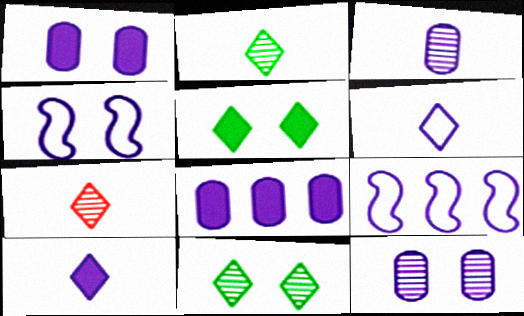[[9, 10, 12]]